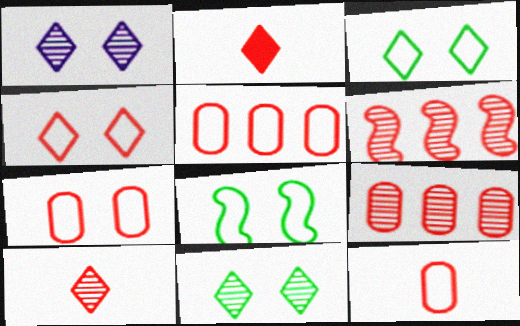[[2, 6, 7], 
[5, 7, 12]]